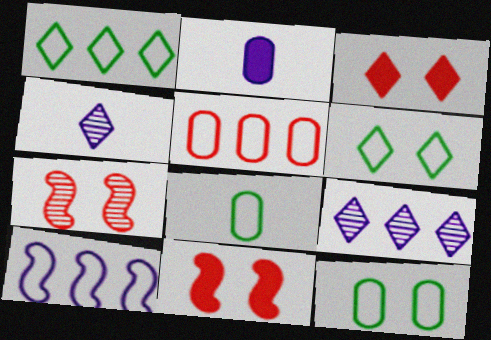[[1, 2, 7], 
[1, 3, 4], 
[1, 5, 10], 
[8, 9, 11]]